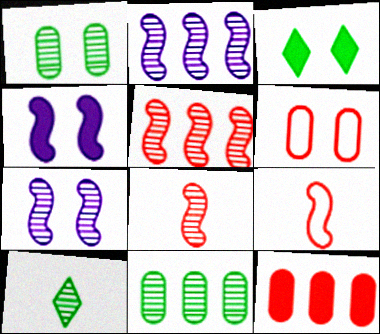[[3, 6, 7]]